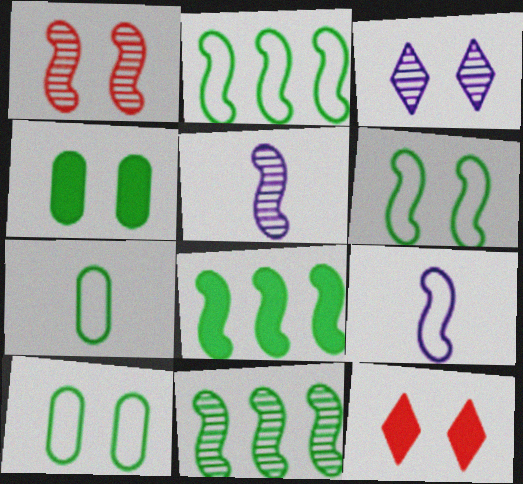[[1, 5, 11], 
[1, 8, 9], 
[2, 8, 11]]